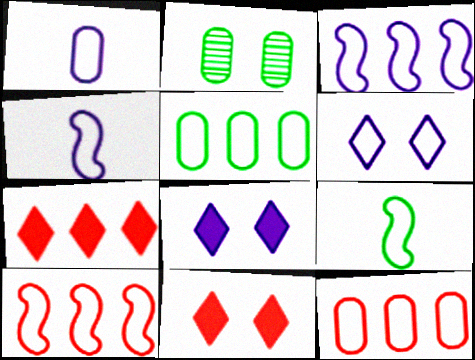[[1, 3, 6], 
[2, 4, 7], 
[6, 9, 12]]